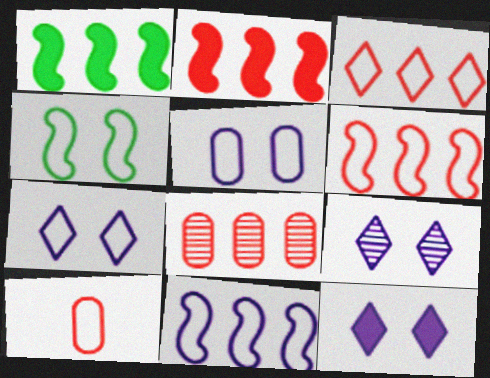[[1, 9, 10], 
[2, 3, 8], 
[7, 9, 12]]